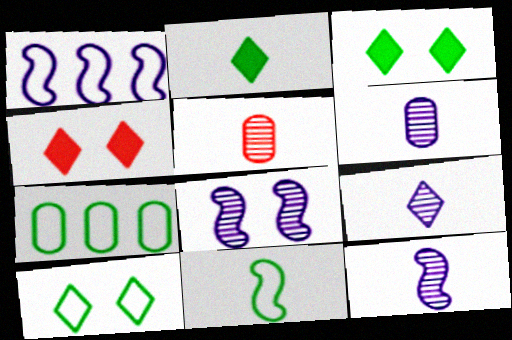[[1, 3, 5], 
[4, 7, 12], 
[6, 9, 12], 
[7, 10, 11]]